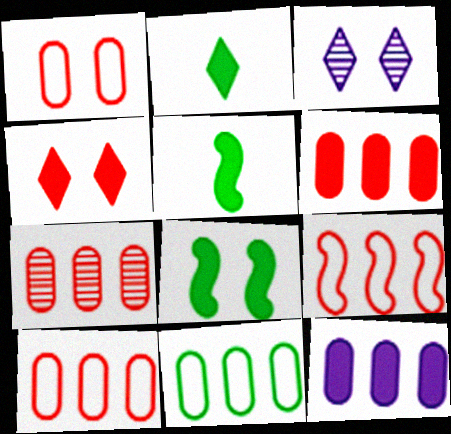[[1, 3, 8], 
[3, 5, 10], 
[4, 5, 12], 
[6, 7, 10], 
[7, 11, 12]]